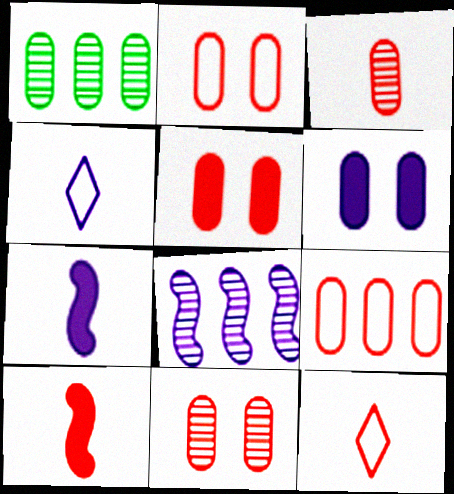[[2, 5, 11], 
[3, 5, 9], 
[3, 10, 12], 
[4, 6, 8]]